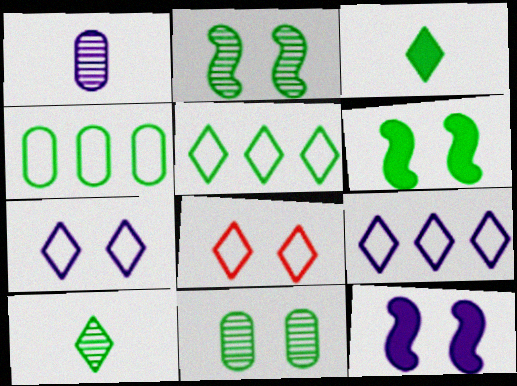[[1, 9, 12], 
[2, 3, 4], 
[4, 6, 10], 
[8, 11, 12]]